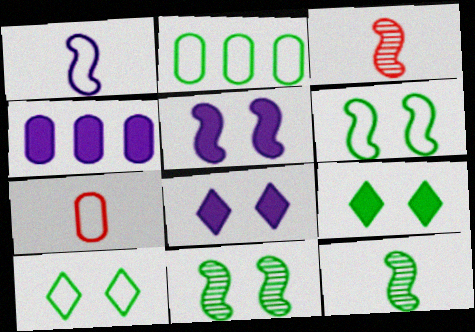[[2, 3, 8], 
[2, 9, 12], 
[3, 4, 10]]